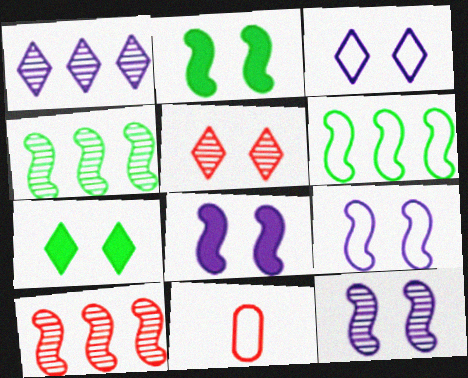[[1, 2, 11], 
[3, 5, 7], 
[3, 6, 11], 
[8, 9, 12]]